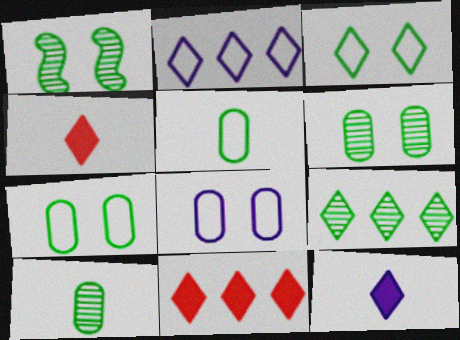[[1, 9, 10], 
[2, 9, 11]]